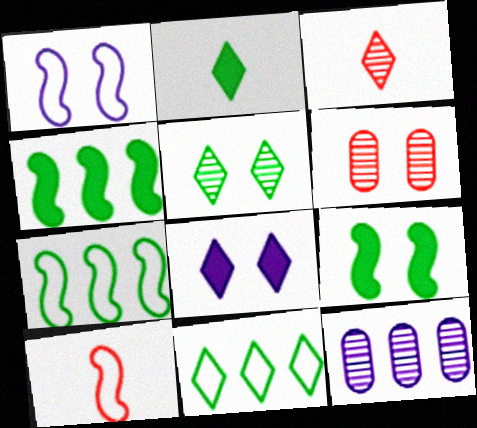[[1, 7, 10], 
[2, 5, 11], 
[3, 8, 11]]